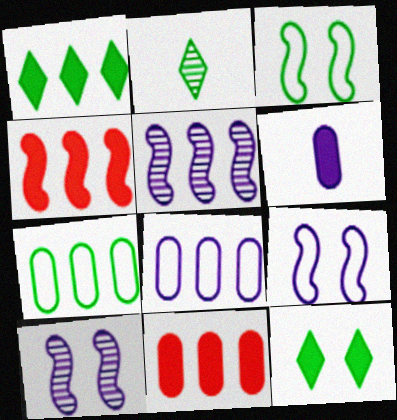[[2, 9, 11], 
[4, 6, 12]]